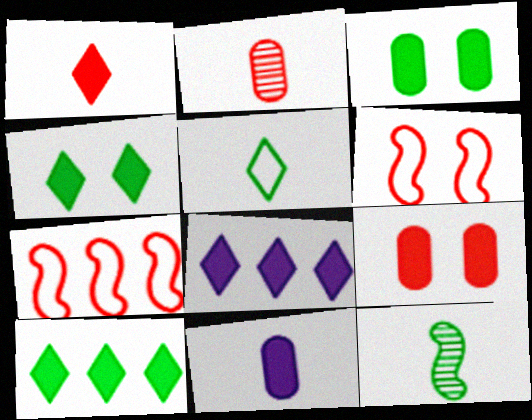[[1, 4, 8]]